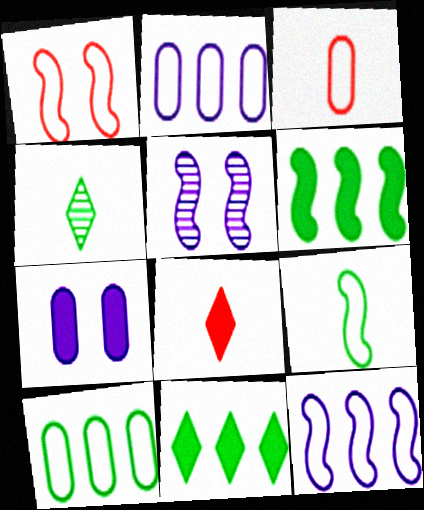[[1, 9, 12], 
[3, 5, 11], 
[5, 8, 10], 
[6, 7, 8]]